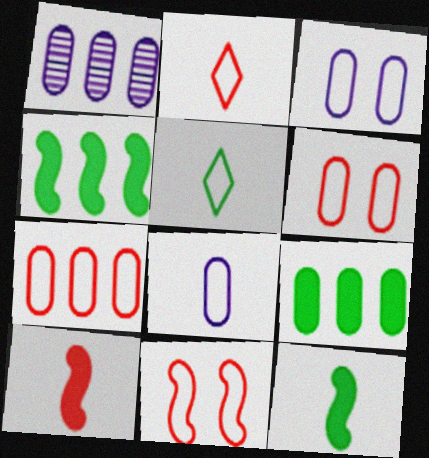[[1, 7, 9], 
[2, 7, 11]]